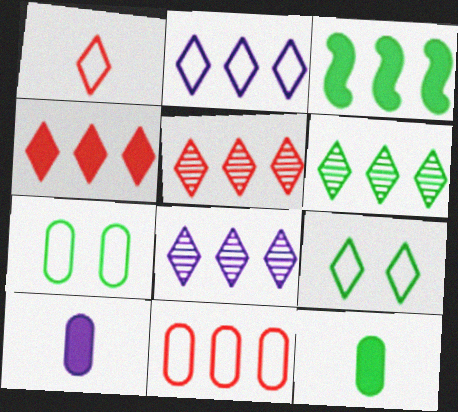[[1, 2, 9], 
[2, 4, 6], 
[3, 8, 11], 
[5, 6, 8]]